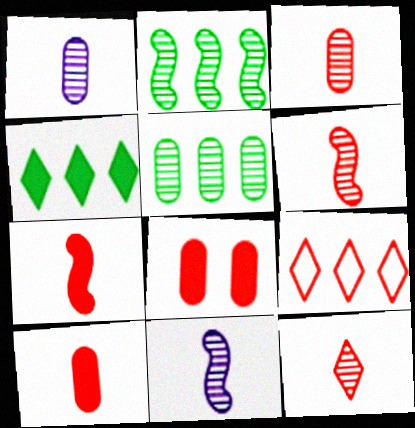[[3, 6, 12], 
[6, 8, 9]]